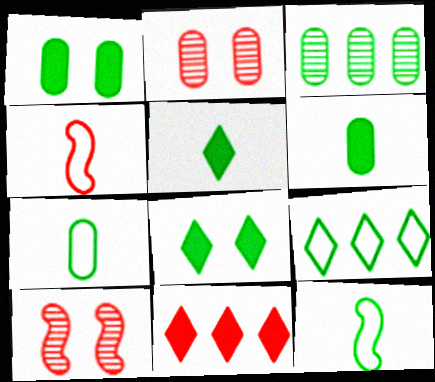[[1, 3, 7], 
[2, 4, 11], 
[3, 8, 12]]